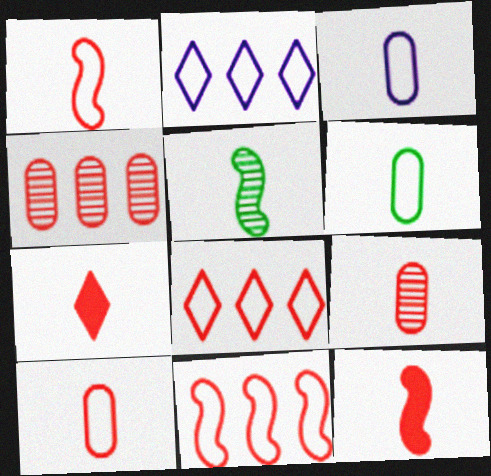[[1, 7, 9], 
[3, 5, 7], 
[3, 6, 10]]